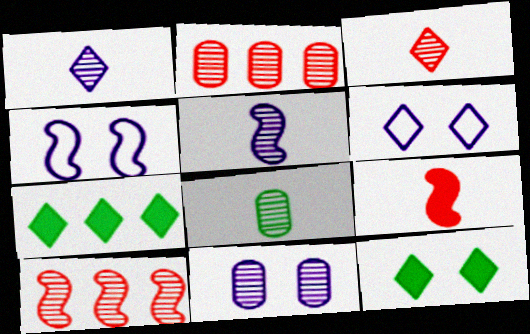[[2, 8, 11], 
[3, 5, 8], 
[3, 6, 7]]